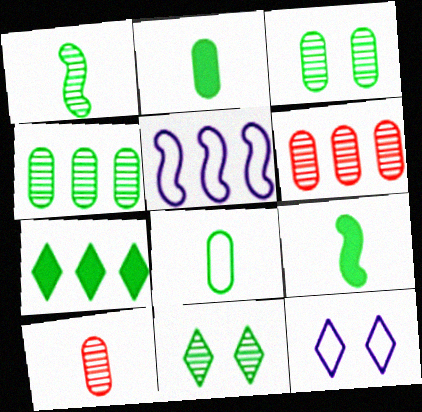[[1, 4, 11], 
[5, 6, 7], 
[6, 9, 12]]